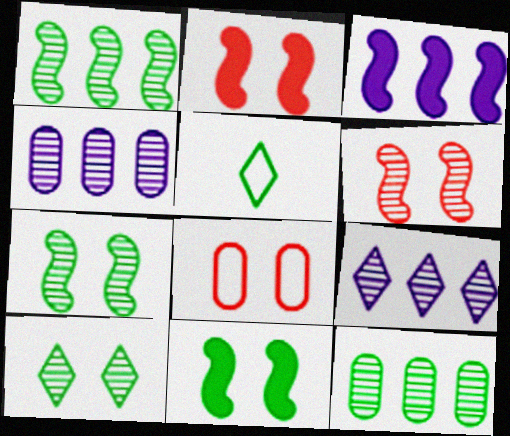[[2, 4, 5], 
[5, 11, 12]]